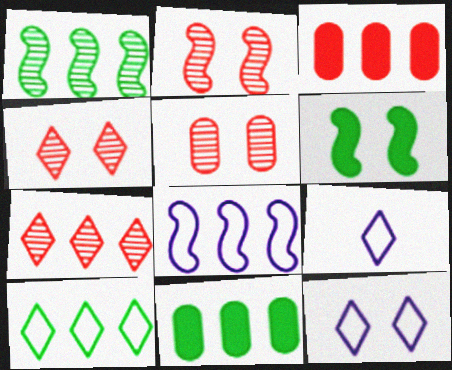[[1, 10, 11], 
[2, 4, 5], 
[2, 9, 11], 
[5, 6, 12], 
[7, 8, 11]]